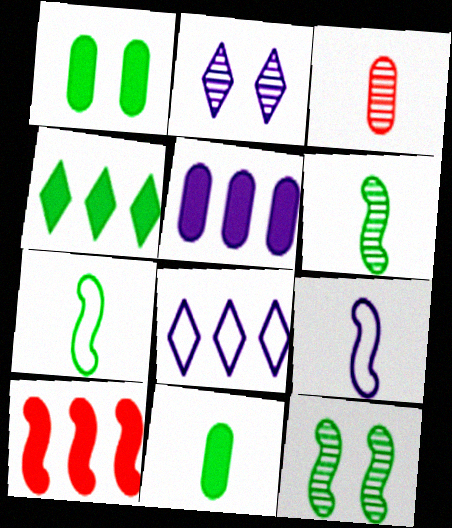[[2, 5, 9], 
[4, 5, 10], 
[9, 10, 12]]